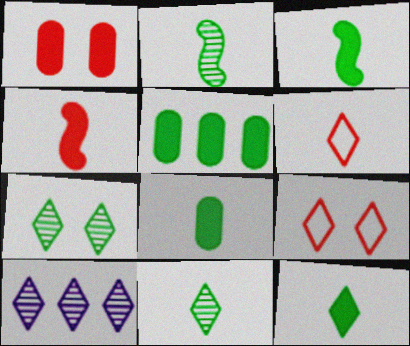[[3, 8, 12], 
[9, 10, 12]]